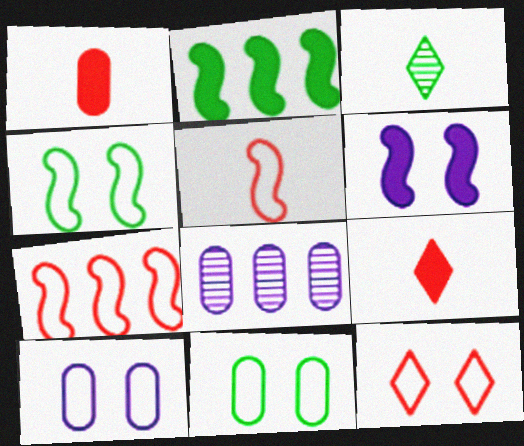[[1, 8, 11], 
[2, 3, 11], 
[4, 8, 9], 
[4, 10, 12]]